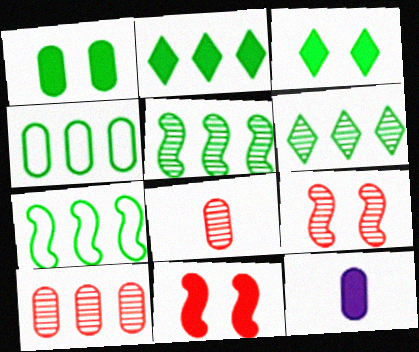[[2, 4, 5], 
[2, 11, 12]]